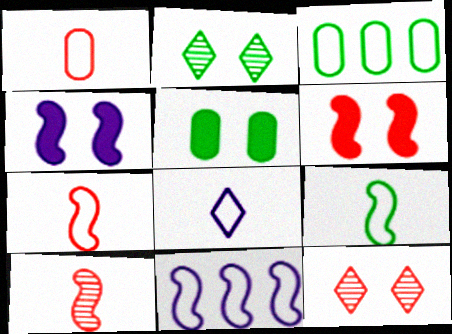[[1, 8, 9]]